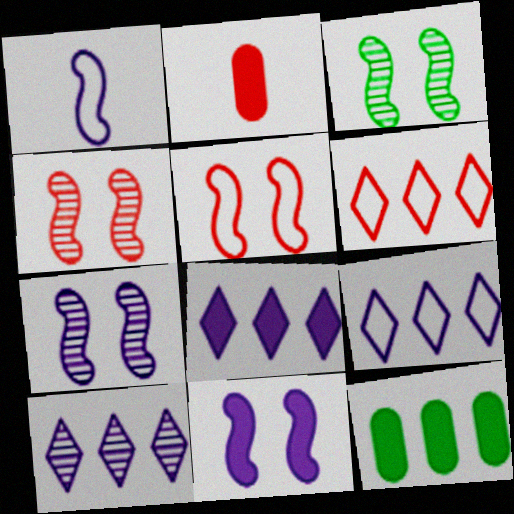[[2, 3, 9], 
[2, 4, 6], 
[3, 4, 7], 
[3, 5, 11], 
[8, 9, 10]]